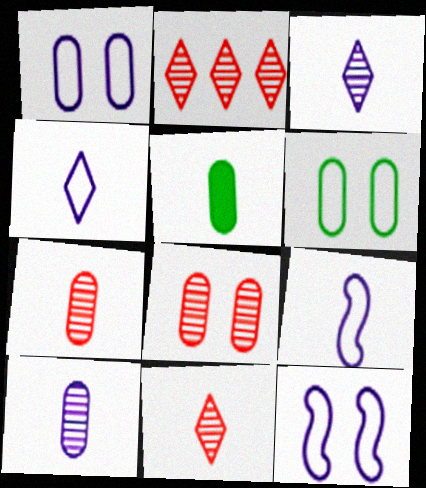[[2, 5, 12], 
[5, 9, 11]]